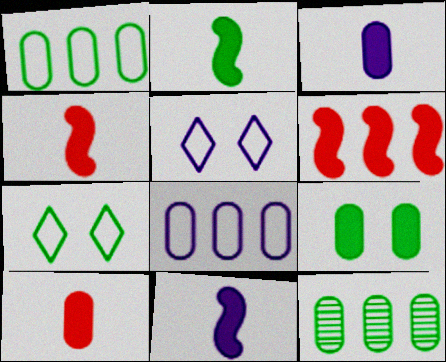[[2, 4, 11], 
[2, 7, 12], 
[4, 5, 12]]